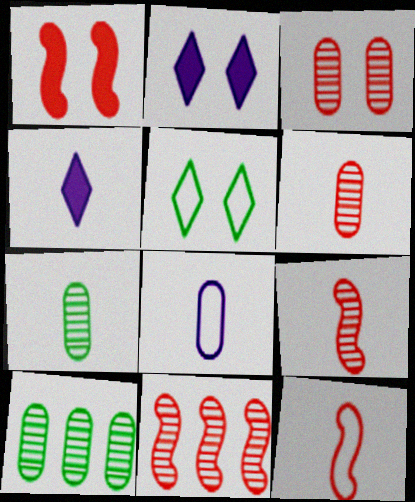[[1, 11, 12], 
[2, 10, 12], 
[4, 7, 12]]